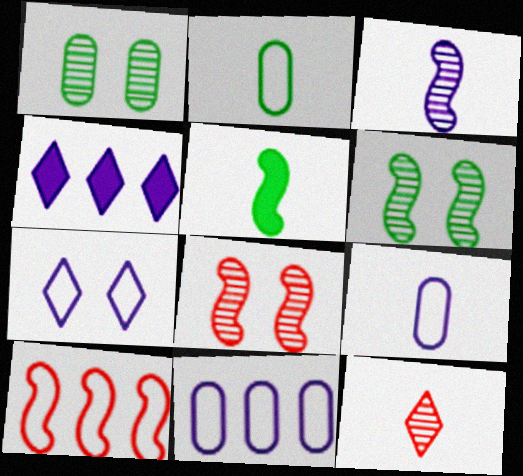[[2, 4, 8], 
[2, 7, 10], 
[5, 9, 12]]